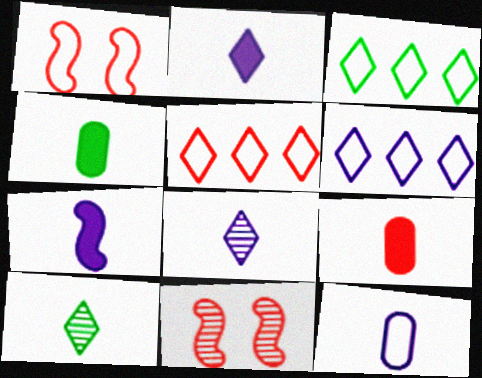[[1, 3, 12], 
[3, 5, 6], 
[4, 6, 11], 
[5, 9, 11], 
[7, 8, 12]]